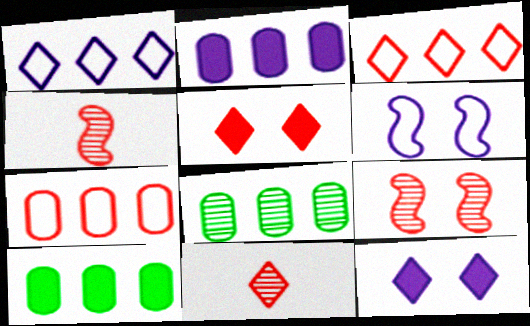[[2, 7, 8], 
[3, 5, 11], 
[4, 5, 7], 
[6, 10, 11]]